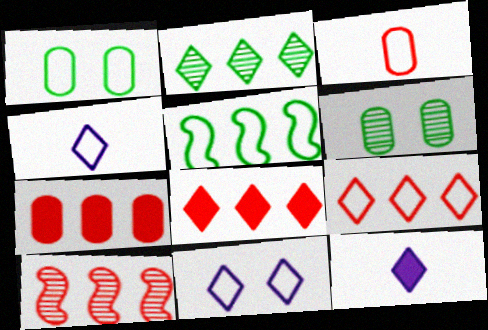[[1, 10, 12], 
[3, 5, 11], 
[7, 9, 10]]